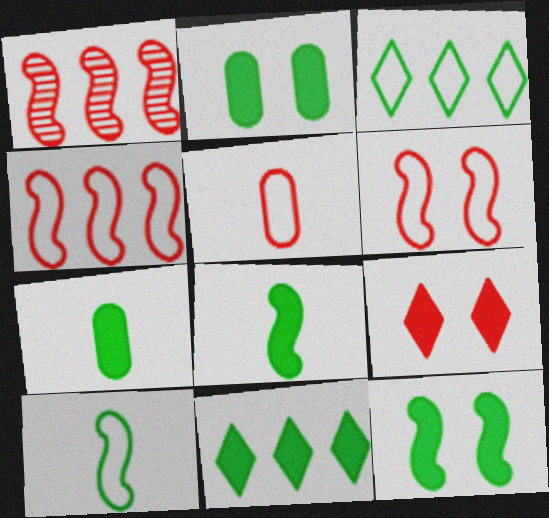[[1, 5, 9], 
[2, 8, 11], 
[7, 11, 12]]